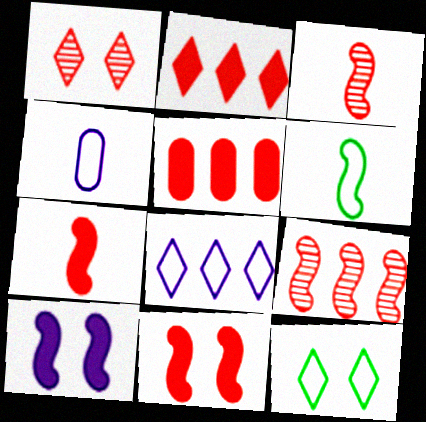[[6, 9, 10]]